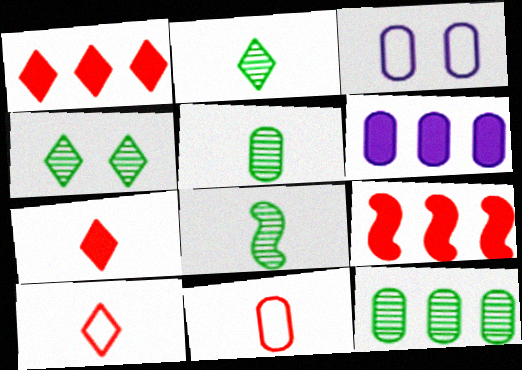[[1, 3, 8], 
[2, 3, 9], 
[2, 5, 8], 
[4, 8, 12]]